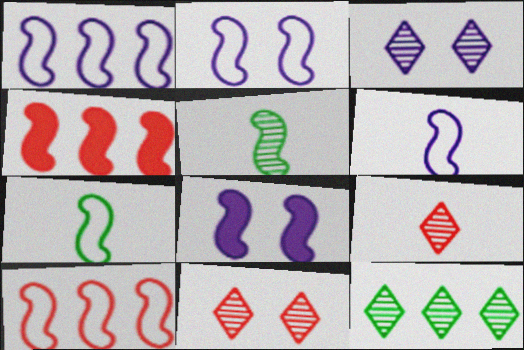[[1, 2, 6], 
[2, 4, 5], 
[2, 7, 10], 
[3, 9, 12], 
[5, 8, 10]]